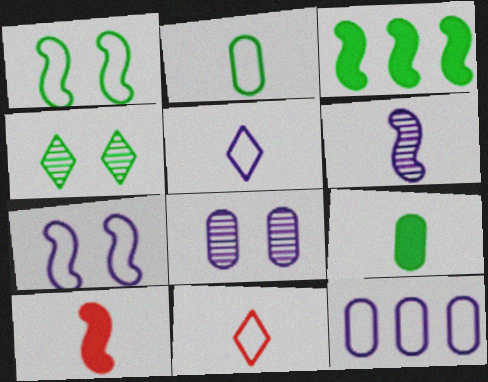[[1, 11, 12], 
[2, 3, 4], 
[3, 8, 11], 
[4, 10, 12], 
[5, 7, 12], 
[6, 9, 11]]